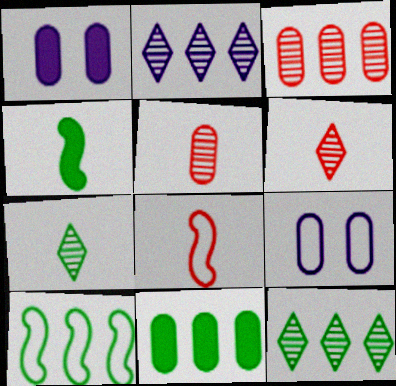[[1, 6, 10], 
[1, 8, 12], 
[5, 9, 11], 
[10, 11, 12]]